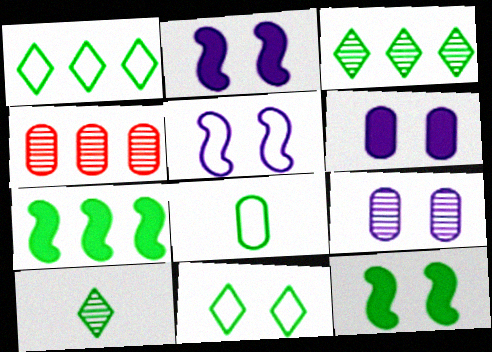[[3, 8, 12], 
[4, 6, 8]]